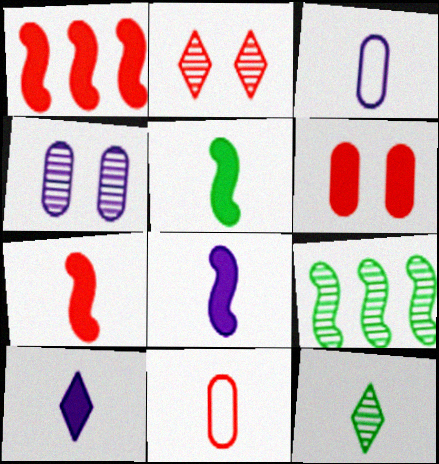[[1, 2, 11], 
[3, 7, 12], 
[5, 7, 8], 
[8, 11, 12]]